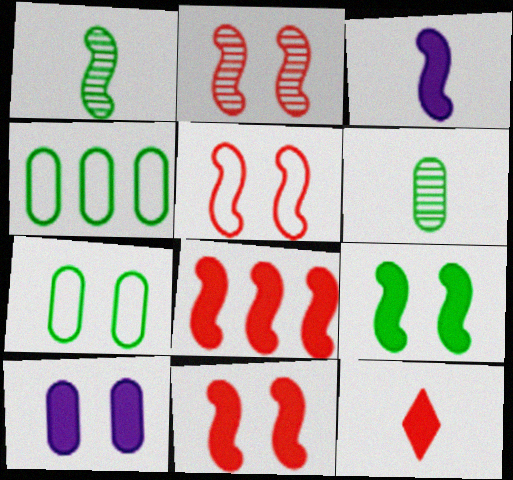[[2, 5, 11], 
[3, 8, 9]]